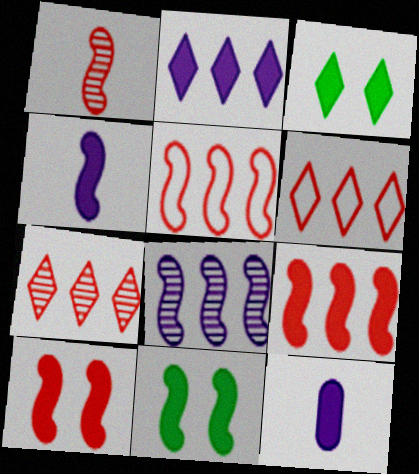[[1, 5, 10], 
[3, 9, 12], 
[4, 9, 11]]